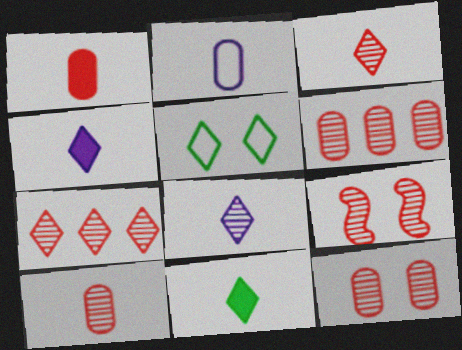[[3, 6, 9], 
[4, 5, 7], 
[6, 10, 12], 
[7, 9, 10]]